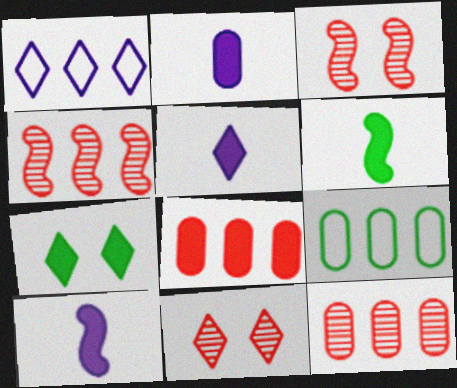[[2, 5, 10], 
[3, 5, 9], 
[7, 8, 10], 
[9, 10, 11]]